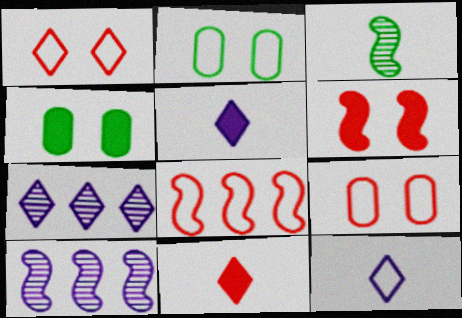[[2, 8, 12], 
[2, 10, 11]]